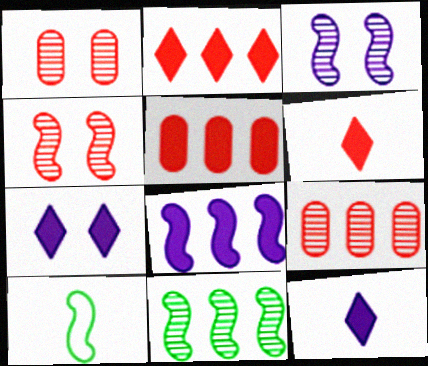[[4, 8, 10], 
[7, 9, 10]]